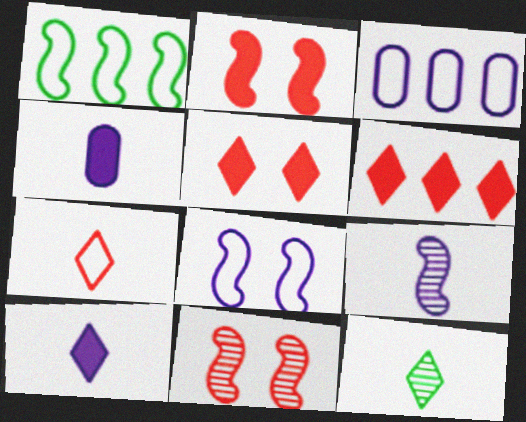[[1, 2, 9], 
[2, 3, 12], 
[7, 10, 12]]